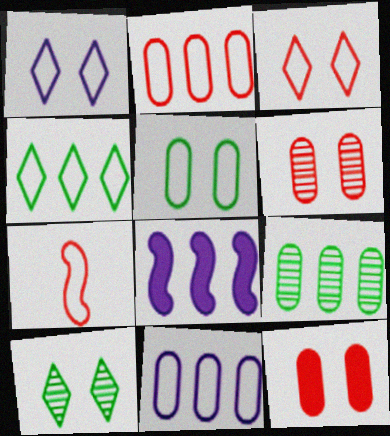[[2, 3, 7]]